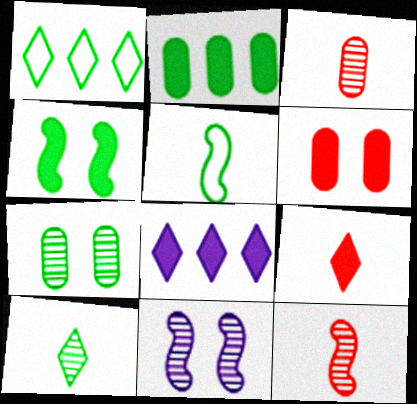[]